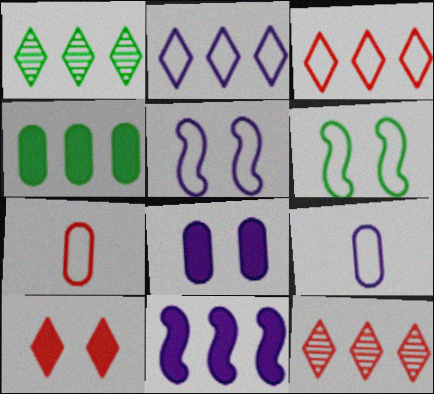[[2, 5, 9], 
[2, 6, 7], 
[3, 6, 9]]